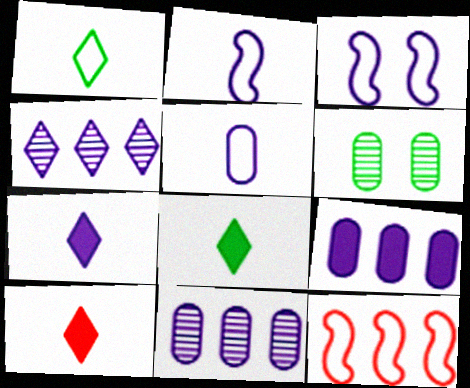[[3, 7, 11], 
[6, 7, 12], 
[7, 8, 10]]